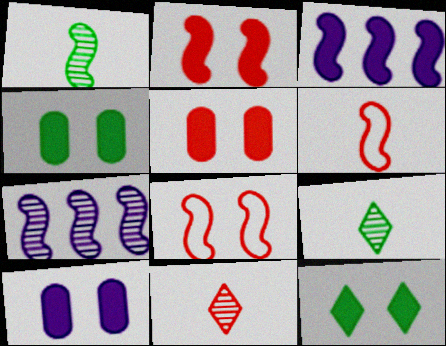[[1, 3, 8], 
[2, 10, 12], 
[4, 5, 10]]